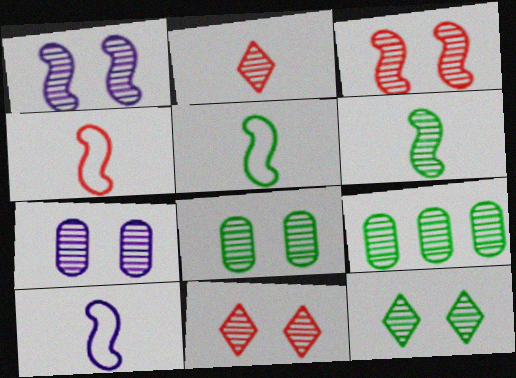[[1, 2, 9], 
[1, 8, 11], 
[3, 7, 12], 
[4, 5, 10], 
[6, 9, 12]]